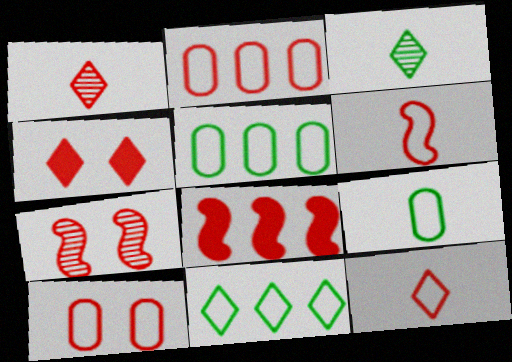[[1, 8, 10], 
[4, 7, 10], 
[6, 7, 8]]